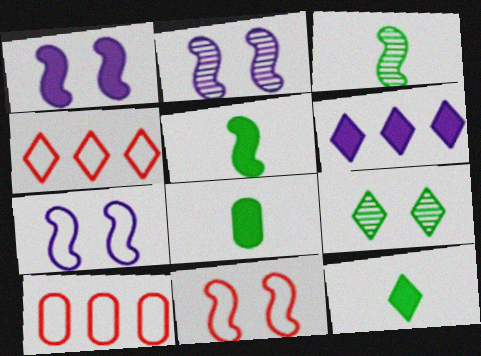[[1, 2, 7], 
[2, 4, 8], 
[2, 10, 12], 
[5, 8, 12]]